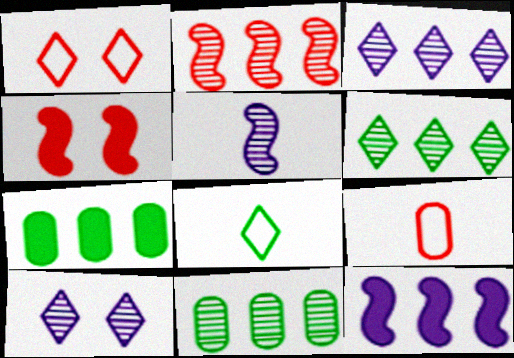[[1, 5, 7], 
[2, 3, 11]]